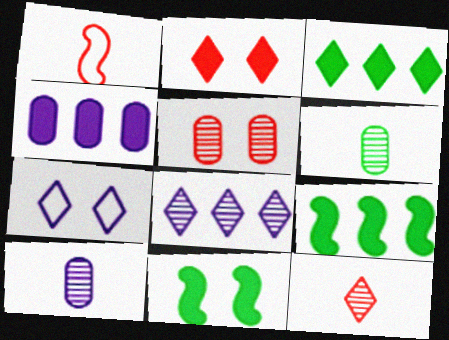[[3, 7, 12], 
[5, 7, 11]]